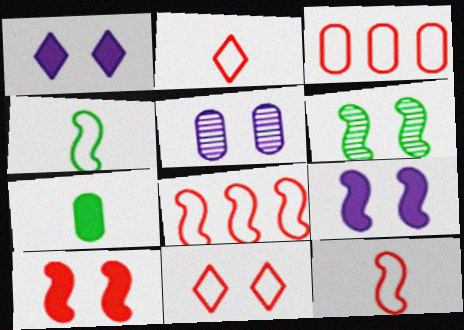[[3, 5, 7], 
[3, 11, 12]]